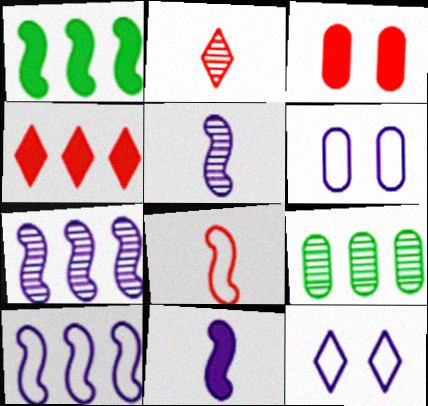[[1, 2, 6], 
[4, 9, 10]]